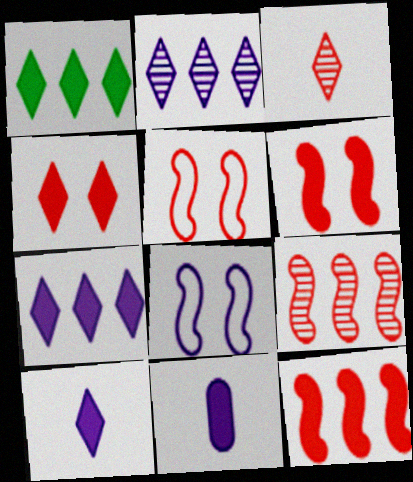[[1, 4, 10], 
[1, 6, 11], 
[2, 8, 11]]